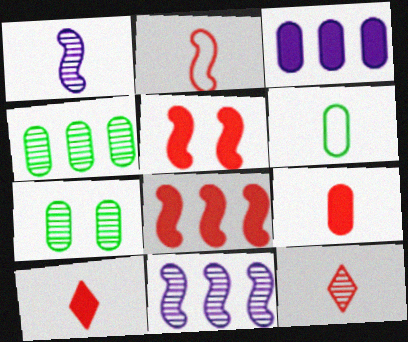[[1, 6, 10], 
[2, 9, 12], 
[7, 11, 12]]